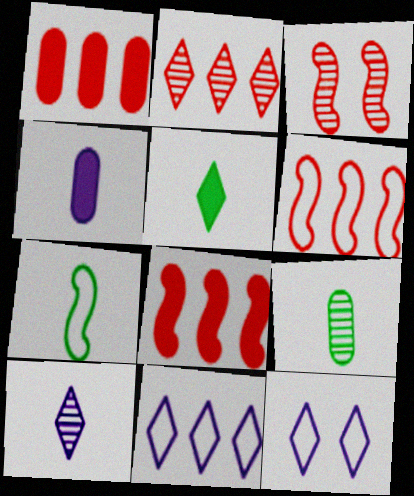[[1, 2, 6], 
[2, 5, 12], 
[5, 7, 9], 
[8, 9, 12]]